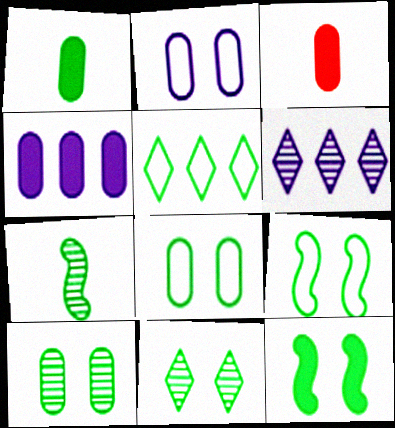[[3, 6, 9], 
[8, 11, 12]]